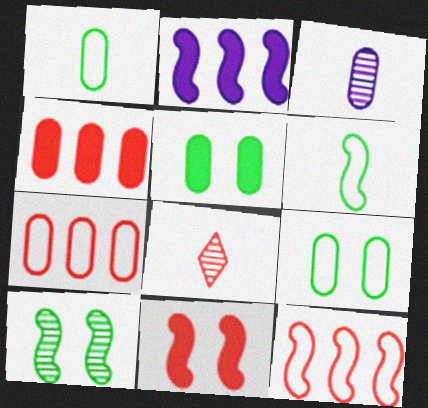[[2, 8, 9], 
[3, 4, 9], 
[3, 5, 7], 
[7, 8, 11]]